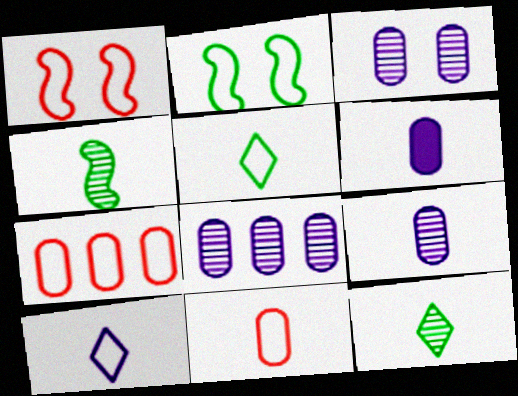[[2, 7, 10], 
[3, 8, 9]]